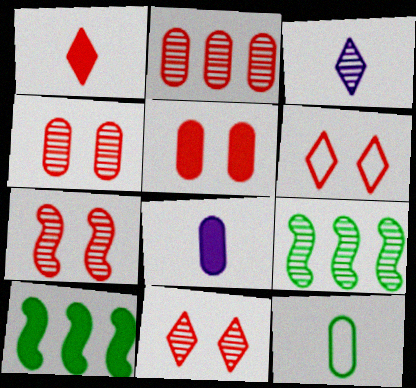[[3, 4, 9], 
[4, 7, 11], 
[5, 6, 7], 
[6, 8, 9]]